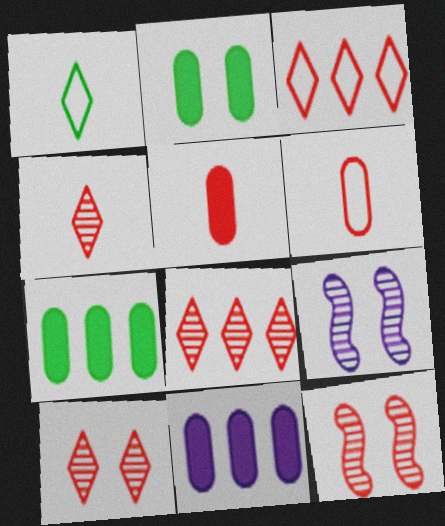[[1, 11, 12], 
[2, 5, 11], 
[3, 5, 12], 
[4, 8, 10]]